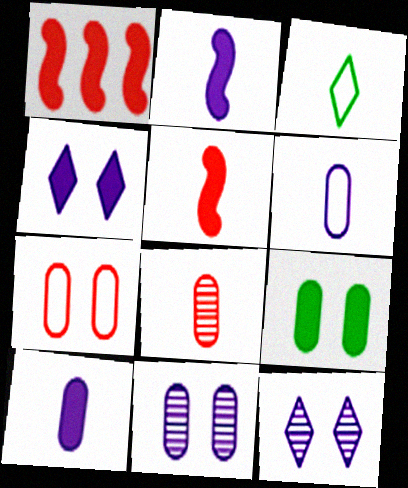[[1, 3, 11], 
[2, 3, 8], 
[7, 9, 11]]